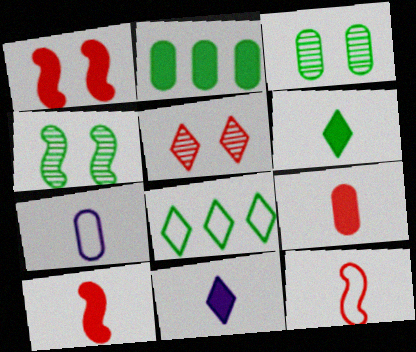[[1, 2, 11], 
[5, 8, 11]]